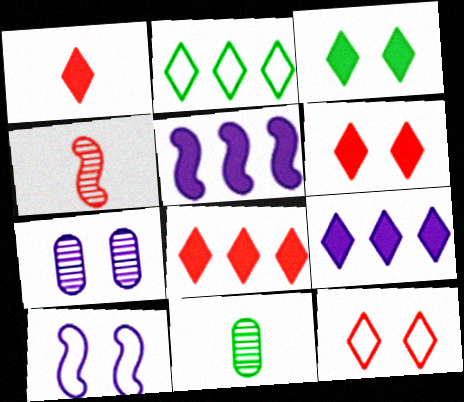[[1, 3, 9], 
[1, 6, 8], 
[5, 11, 12], 
[8, 10, 11]]